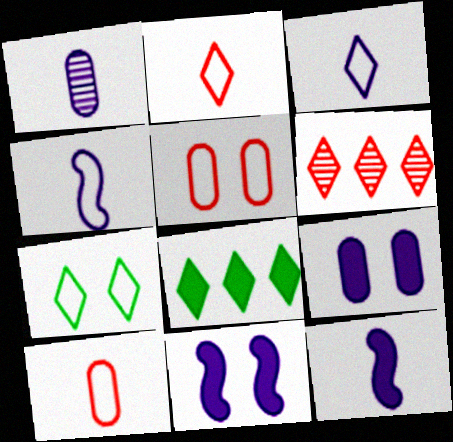[[1, 3, 12]]